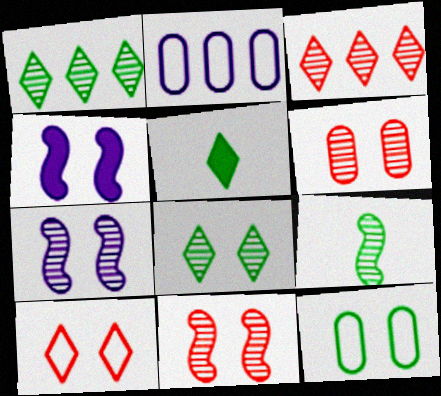[[2, 5, 11], 
[6, 7, 8]]